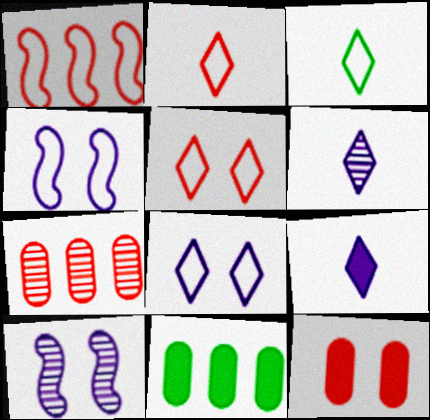[[2, 10, 11]]